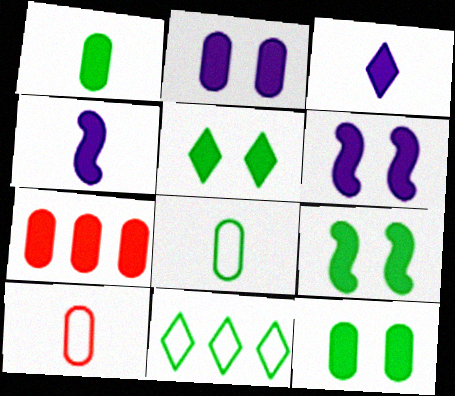[[1, 2, 7], 
[3, 7, 9], 
[4, 5, 7], 
[5, 9, 12]]